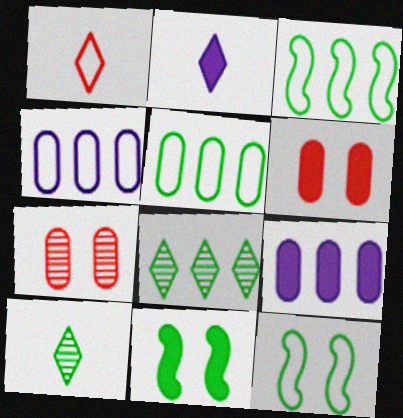[[1, 2, 10], 
[1, 4, 12], 
[2, 3, 7], 
[5, 10, 11]]